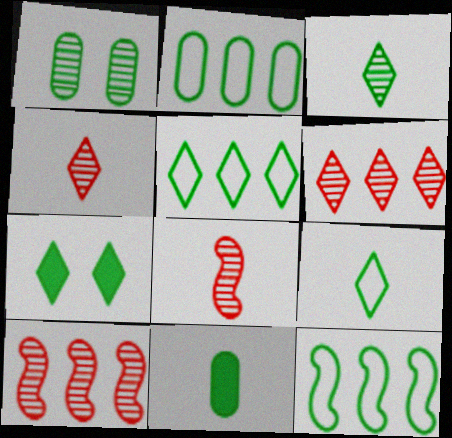[[1, 2, 11], 
[2, 5, 12], 
[3, 5, 7]]